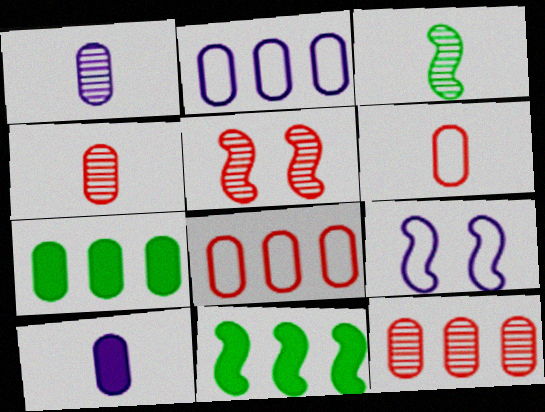[[2, 7, 12]]